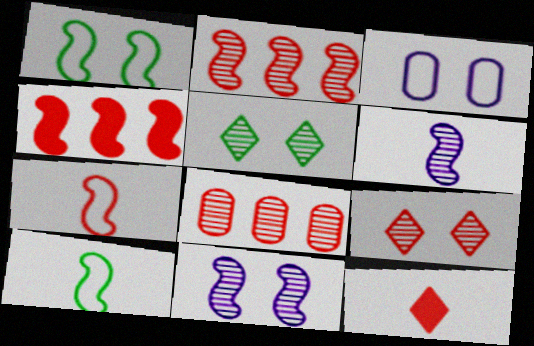[[1, 4, 6], 
[4, 10, 11], 
[5, 6, 8]]